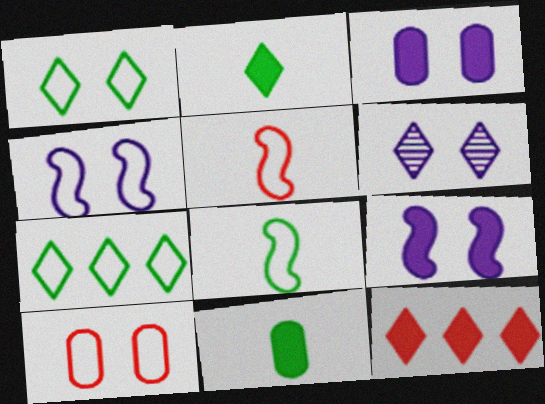[[1, 4, 10], 
[3, 4, 6], 
[9, 11, 12]]